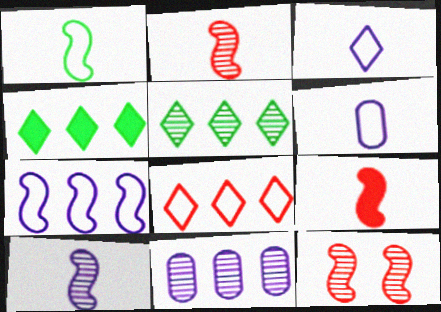[[1, 9, 10], 
[4, 6, 12]]